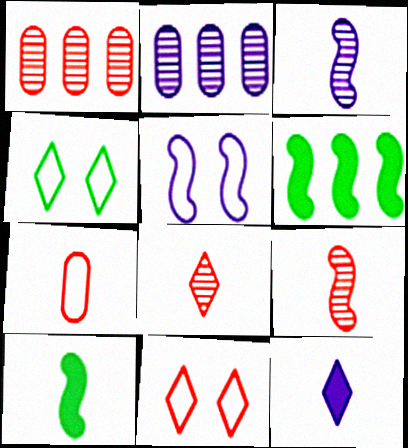[[2, 5, 12], 
[2, 10, 11], 
[5, 6, 9]]